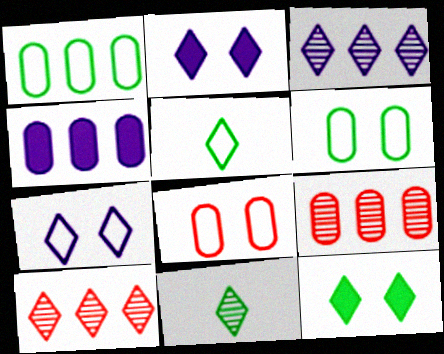[[1, 4, 9], 
[2, 5, 10]]